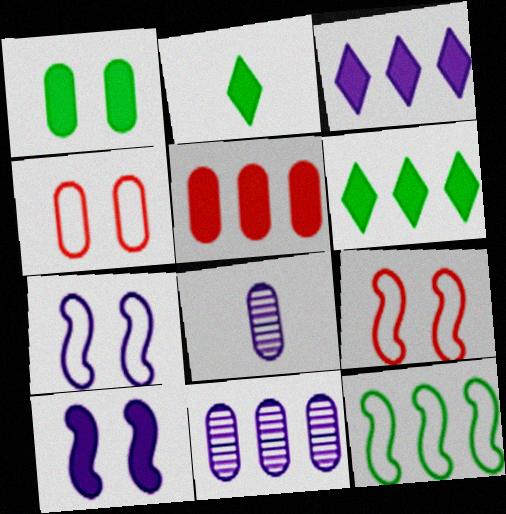[[2, 5, 10], 
[2, 9, 11], 
[3, 7, 8], 
[6, 8, 9]]